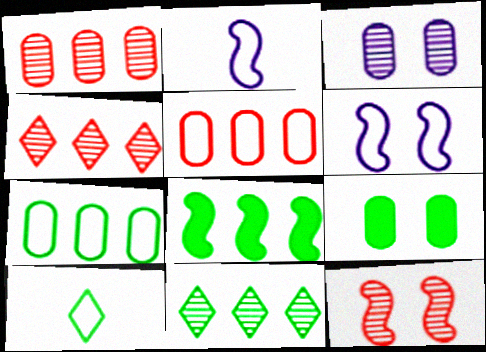[[2, 4, 9], 
[2, 8, 12], 
[5, 6, 10], 
[7, 8, 11]]